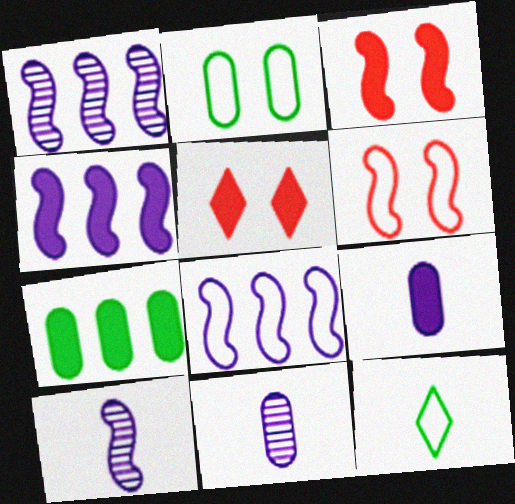[[1, 4, 8]]